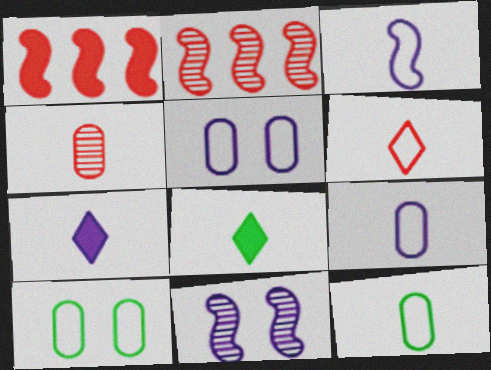[[2, 5, 8], 
[2, 7, 10], 
[3, 4, 8], 
[3, 6, 12]]